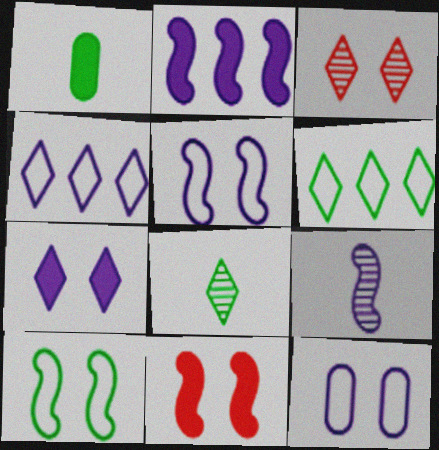[[2, 5, 9]]